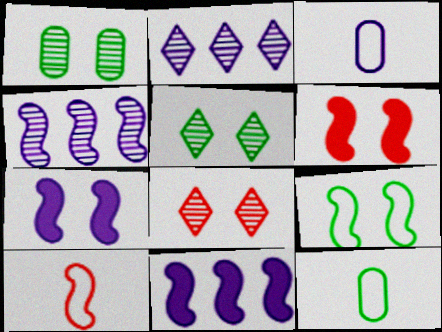[[2, 3, 7], 
[2, 6, 12], 
[8, 11, 12]]